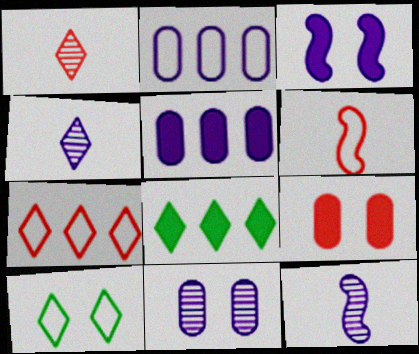[[2, 3, 4], 
[2, 6, 10], 
[6, 8, 11]]